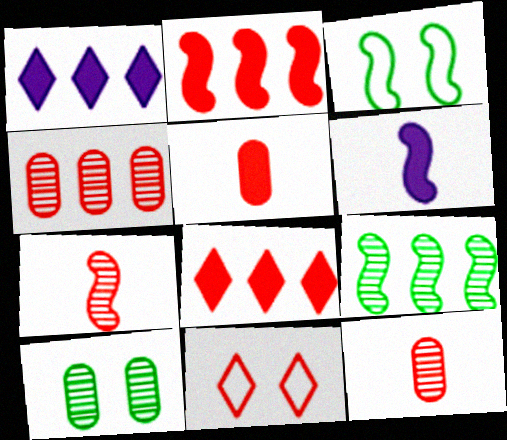[[1, 3, 12], 
[2, 11, 12]]